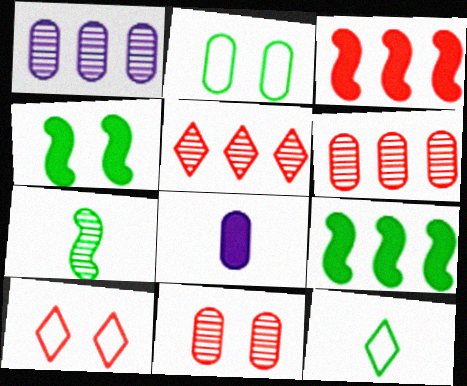[[2, 6, 8]]